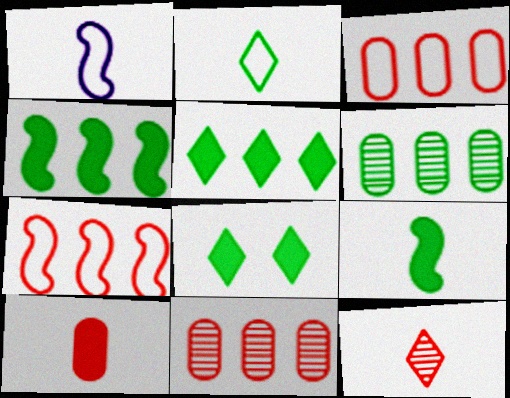[[1, 8, 11]]